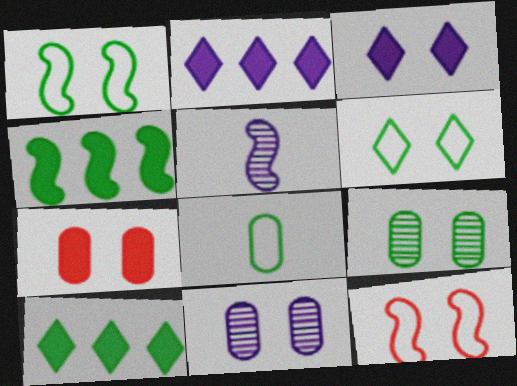[[3, 9, 12], 
[4, 5, 12]]